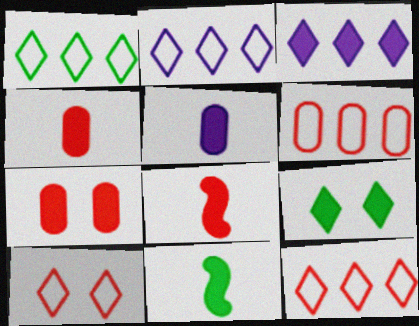[[1, 2, 12], 
[3, 7, 11]]